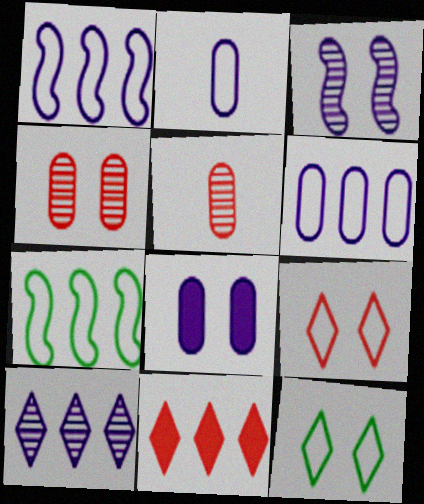[[2, 7, 9]]